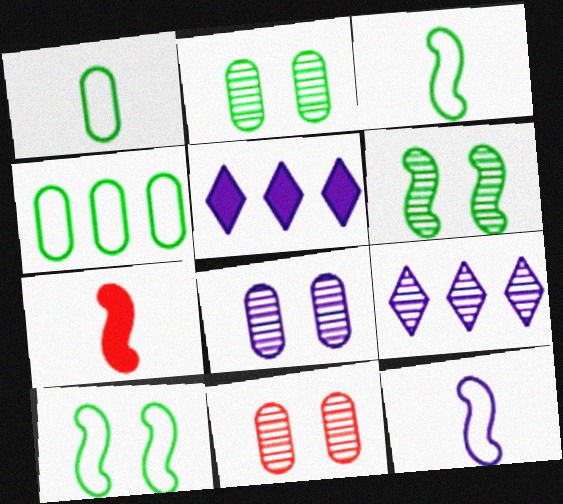[[2, 8, 11], 
[3, 5, 11], 
[5, 8, 12]]